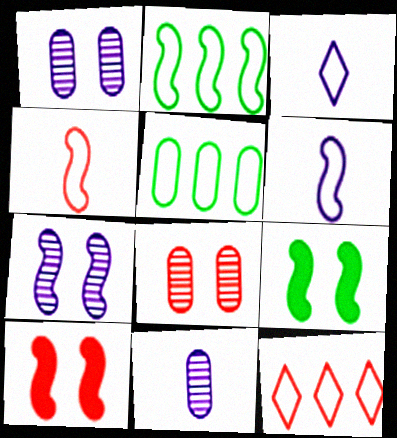[[9, 11, 12]]